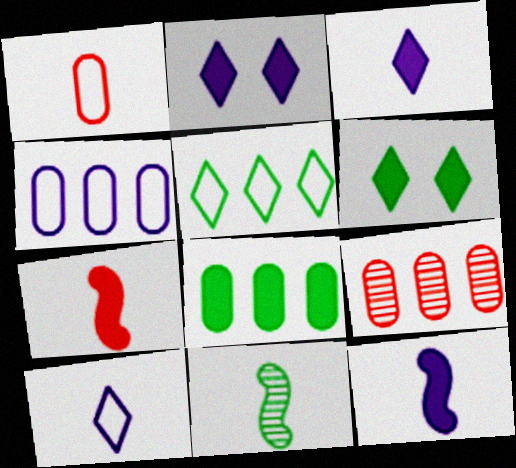[[1, 3, 11], 
[2, 7, 8], 
[4, 8, 9]]